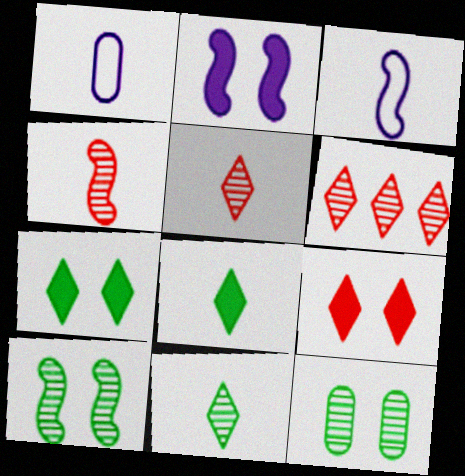[[1, 4, 8]]